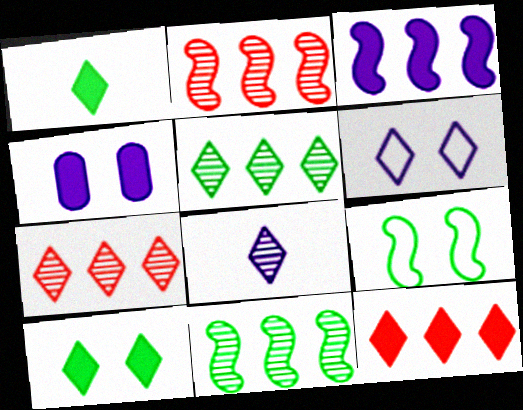[[1, 6, 7]]